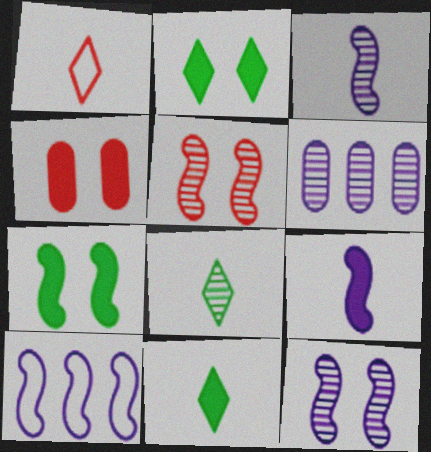[[1, 6, 7], 
[4, 8, 10], 
[5, 6, 8], 
[9, 10, 12]]